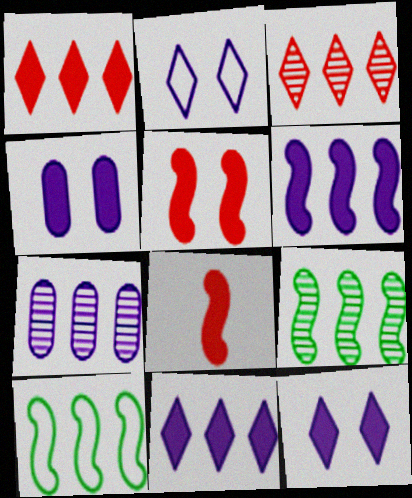[[1, 7, 10], 
[3, 7, 9]]